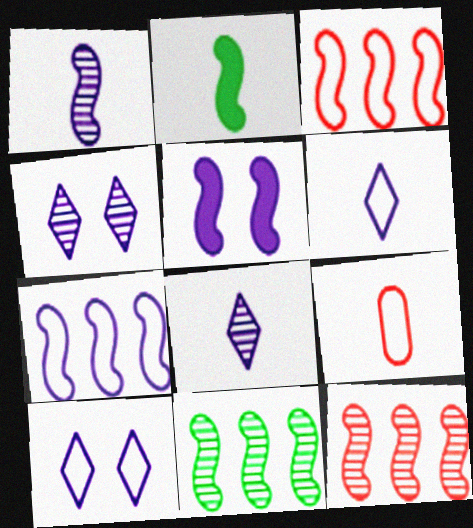[[1, 5, 7], 
[2, 8, 9]]